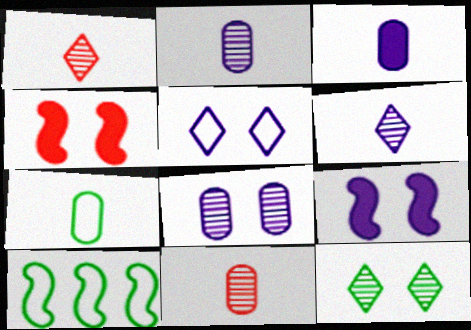[[3, 7, 11], 
[5, 8, 9]]